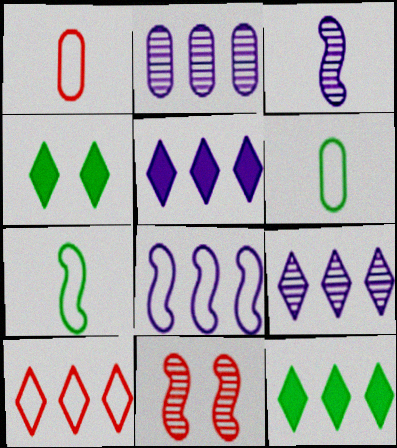[[2, 5, 8], 
[5, 6, 11], 
[9, 10, 12]]